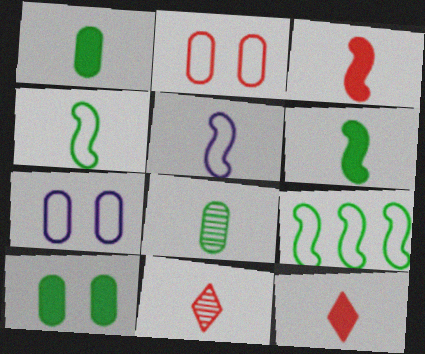[[1, 5, 11], 
[5, 8, 12]]